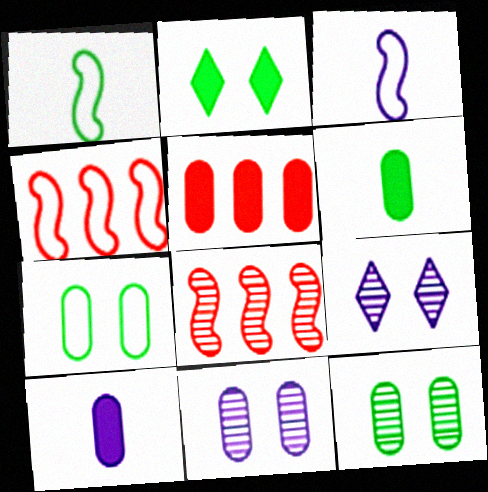[[1, 5, 9], 
[4, 6, 9]]